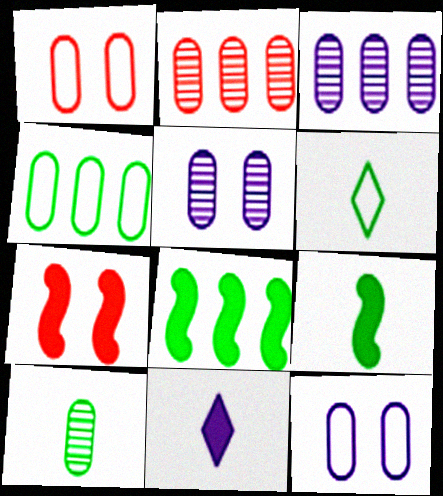[[2, 5, 10], 
[3, 6, 7], 
[6, 9, 10]]